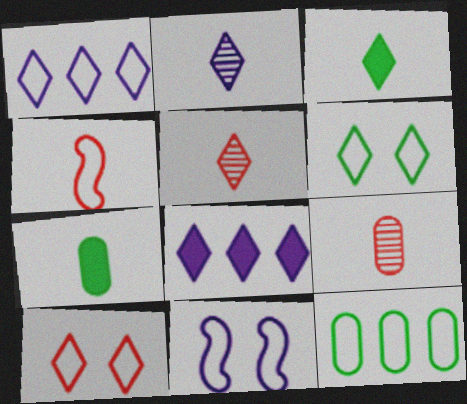[[2, 4, 7], 
[5, 6, 8]]